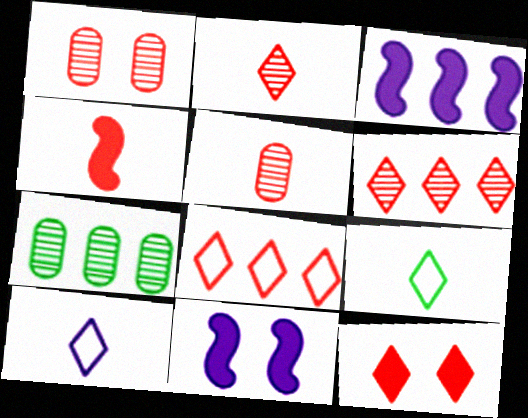[[1, 3, 9], 
[1, 4, 8], 
[2, 8, 12], 
[3, 7, 8]]